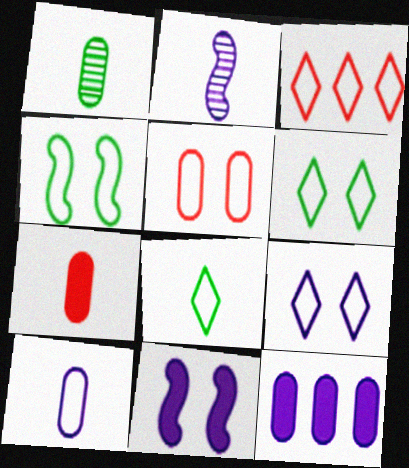[[1, 3, 11], 
[1, 5, 12], 
[1, 7, 10], 
[2, 7, 8], 
[2, 9, 12], 
[3, 4, 10], 
[3, 8, 9], 
[4, 5, 9]]